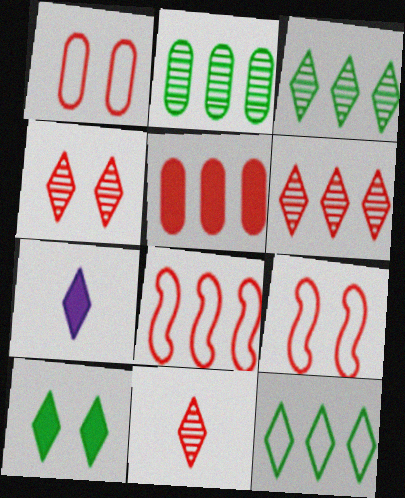[[2, 7, 9], 
[4, 6, 11], 
[4, 7, 12], 
[5, 6, 8], 
[5, 9, 11]]